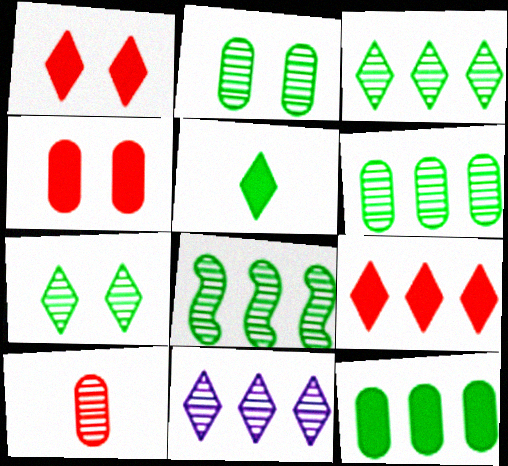[[3, 6, 8]]